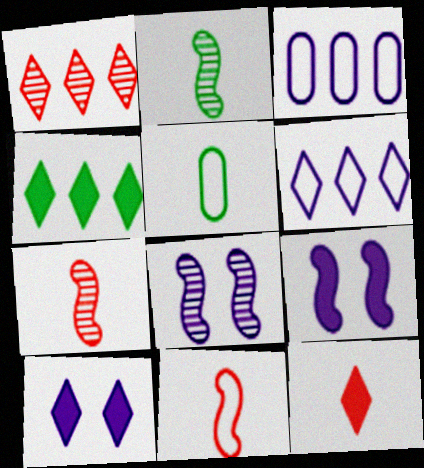[[1, 4, 6], 
[1, 5, 9], 
[4, 10, 12]]